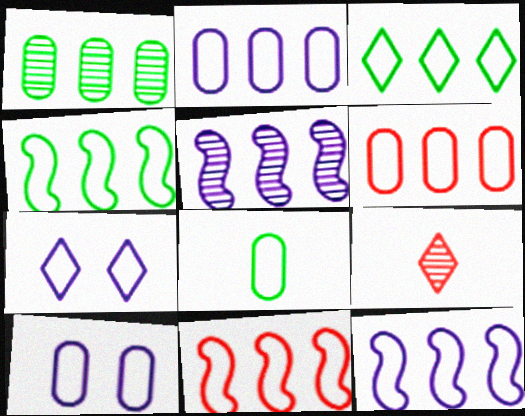[[2, 3, 11], 
[3, 6, 12], 
[4, 11, 12], 
[6, 8, 10], 
[7, 8, 11]]